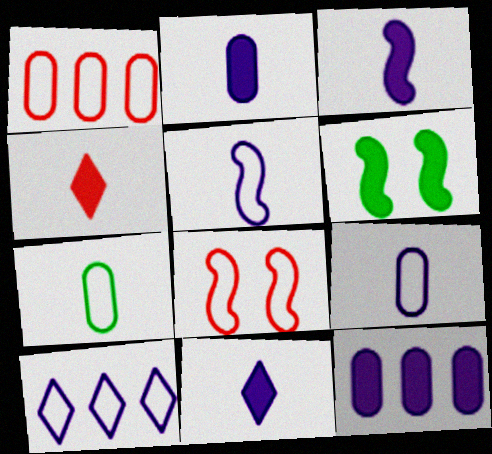[[2, 3, 11], 
[4, 6, 12], 
[7, 8, 10]]